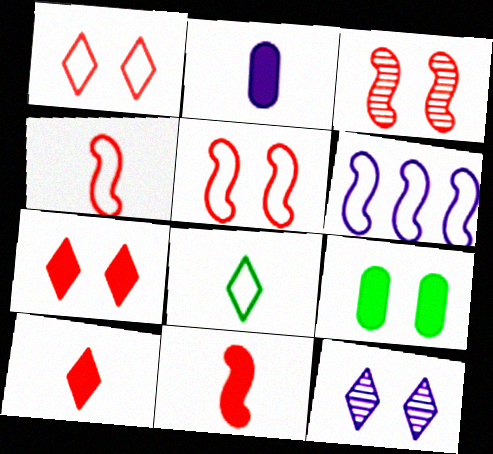[[2, 6, 12], 
[5, 9, 12]]